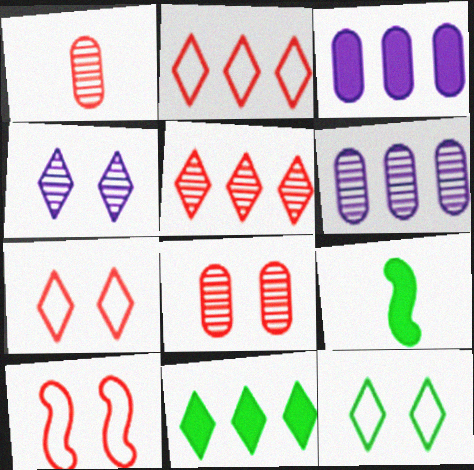[[6, 7, 9]]